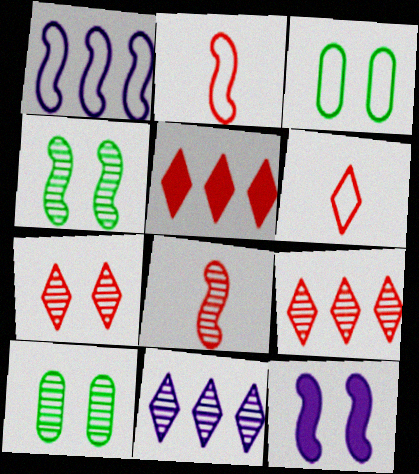[[1, 3, 6], 
[3, 7, 12], 
[5, 6, 7], 
[8, 10, 11]]